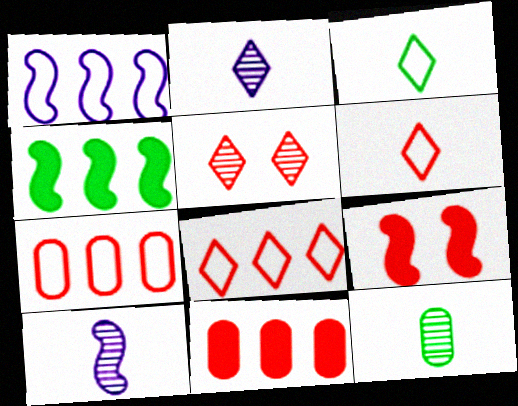[]